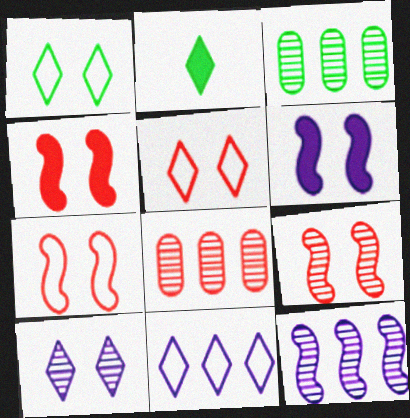[[4, 7, 9]]